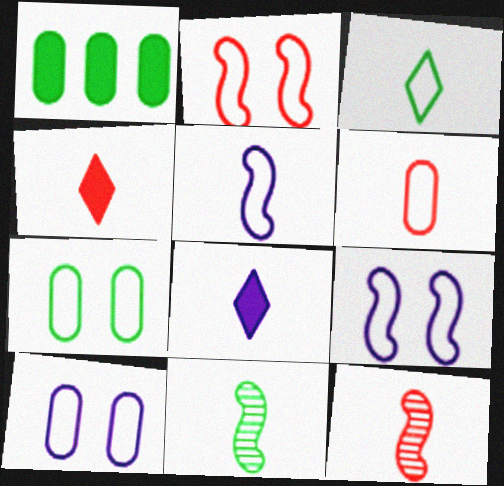[[3, 5, 6], 
[4, 6, 12], 
[6, 8, 11]]